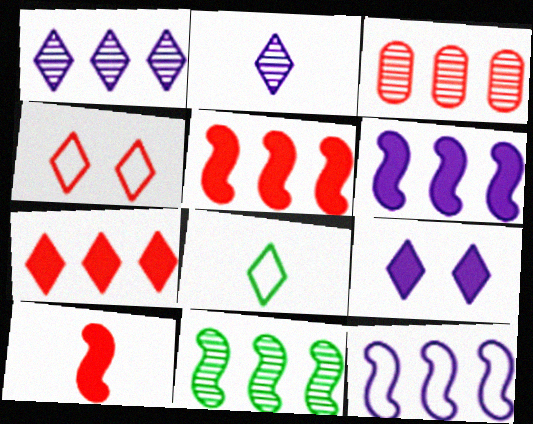[[1, 3, 11], 
[3, 4, 10], 
[5, 11, 12]]